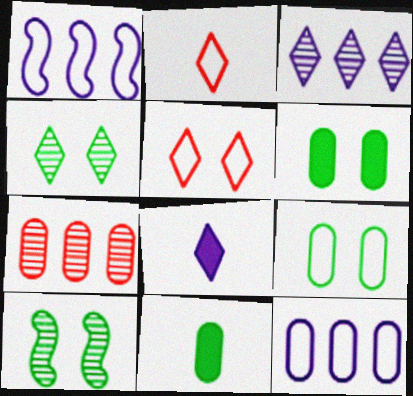[[1, 2, 9]]